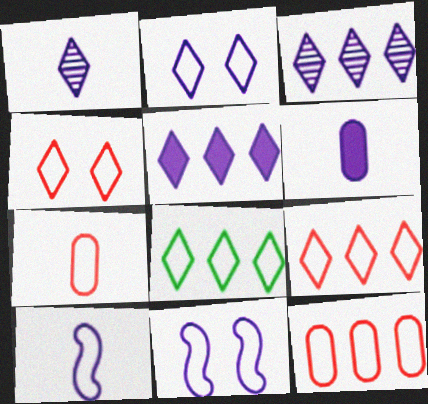[[1, 2, 5], 
[1, 6, 10], 
[3, 6, 11], 
[7, 8, 11]]